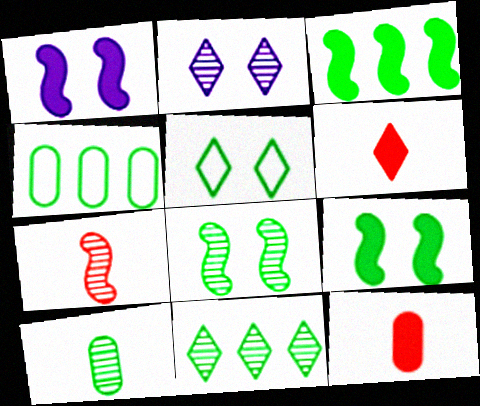[[3, 4, 11], 
[3, 5, 10], 
[8, 10, 11]]